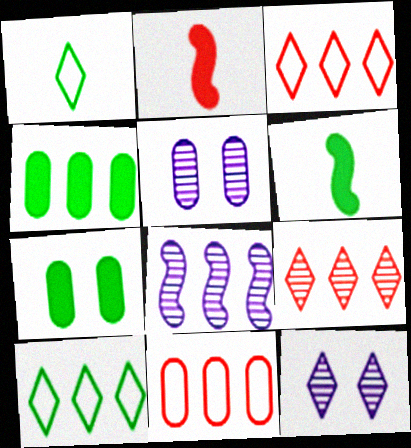[[2, 5, 10], 
[3, 4, 8], 
[3, 5, 6], 
[6, 11, 12]]